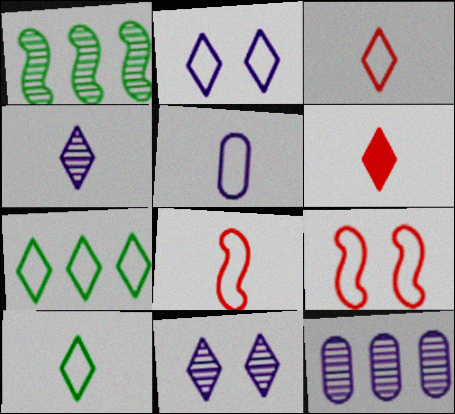[[2, 3, 7], 
[4, 6, 10], 
[5, 7, 9], 
[5, 8, 10], 
[6, 7, 11]]